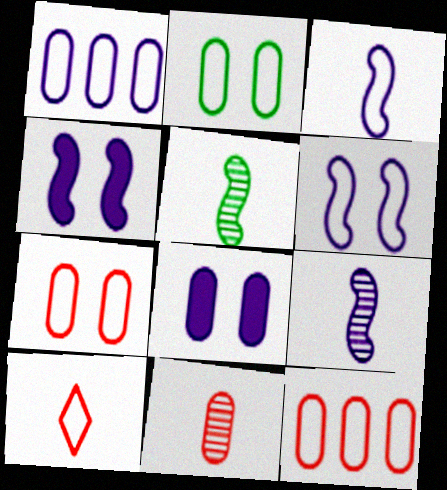[]